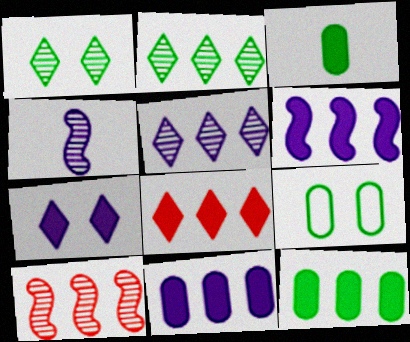[[4, 8, 9], 
[6, 8, 12]]